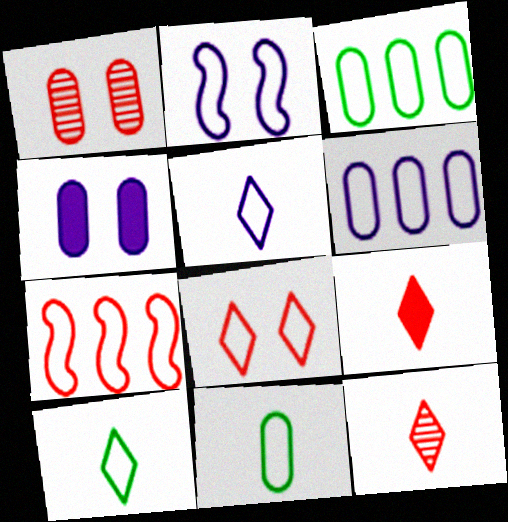[[1, 7, 9], 
[2, 5, 6]]